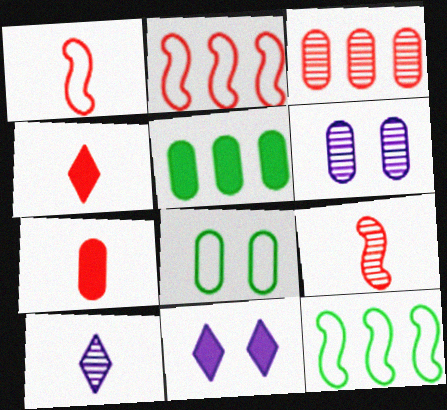[[4, 6, 12]]